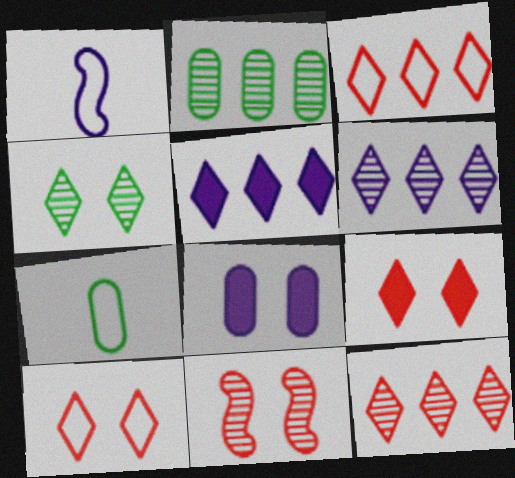[[1, 2, 9], 
[1, 6, 8], 
[5, 7, 11]]